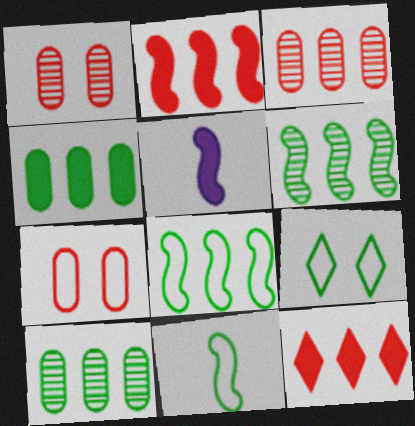[[3, 5, 9]]